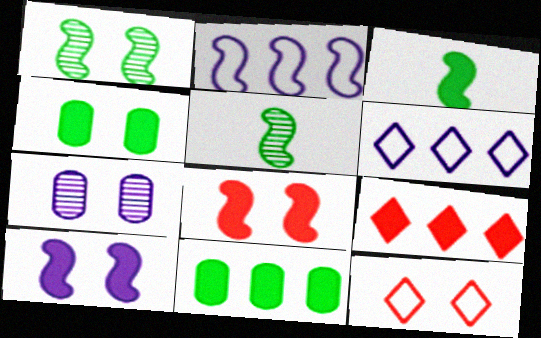[[2, 5, 8]]